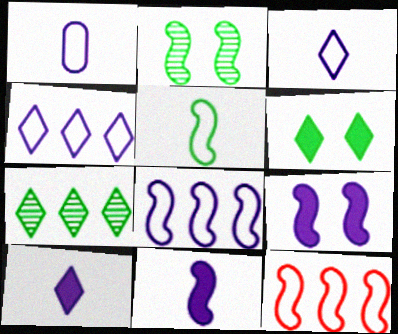[[2, 11, 12]]